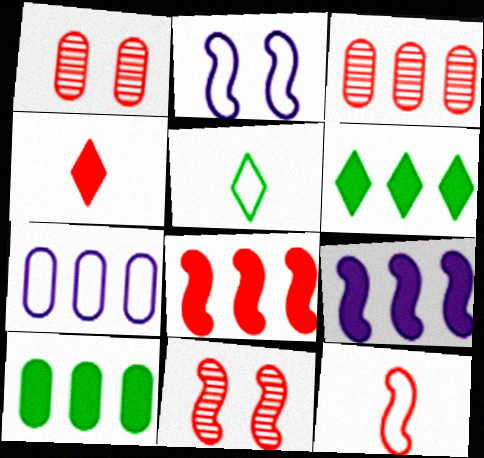[[1, 5, 9], 
[3, 7, 10], 
[8, 11, 12]]